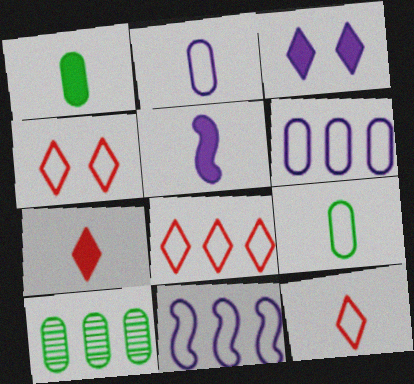[[1, 5, 7], 
[4, 5, 10], 
[4, 8, 12], 
[4, 9, 11]]